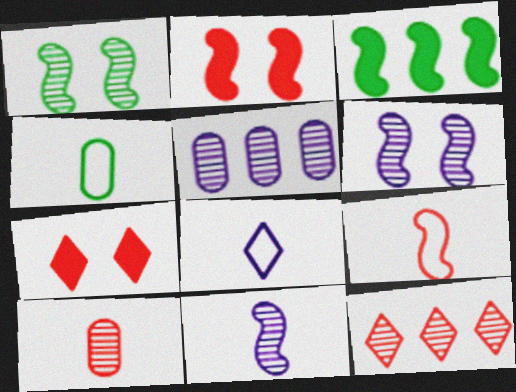[[3, 6, 9], 
[4, 8, 9]]